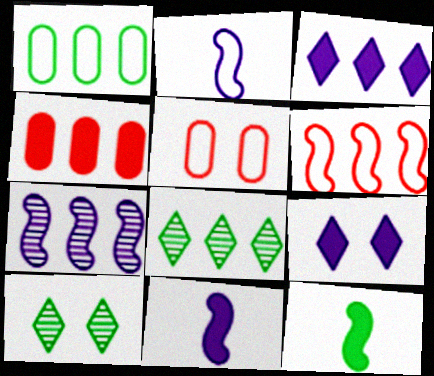[[1, 10, 12], 
[2, 4, 10], 
[4, 9, 12], 
[5, 8, 11]]